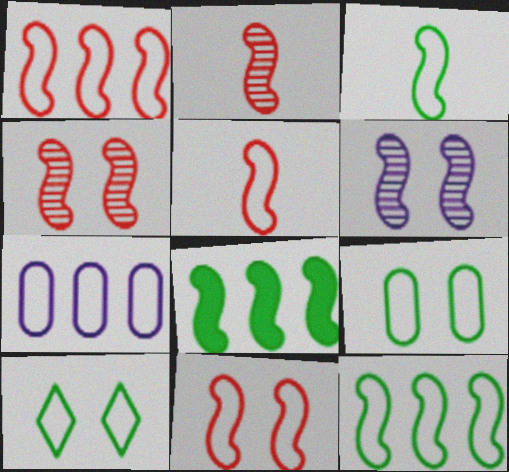[[1, 5, 11], 
[5, 6, 8], 
[5, 7, 10]]